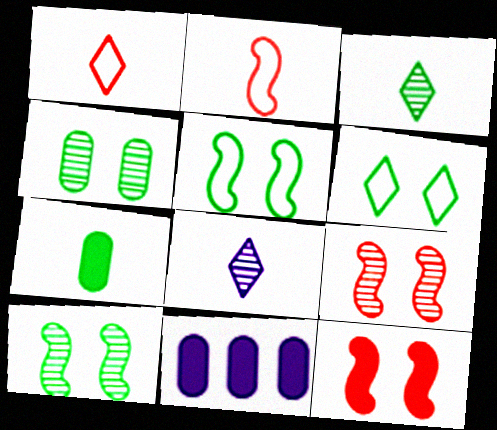[[1, 10, 11], 
[2, 7, 8]]